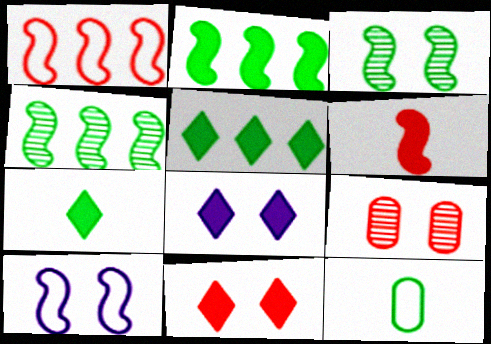[[3, 5, 12], 
[4, 6, 10]]